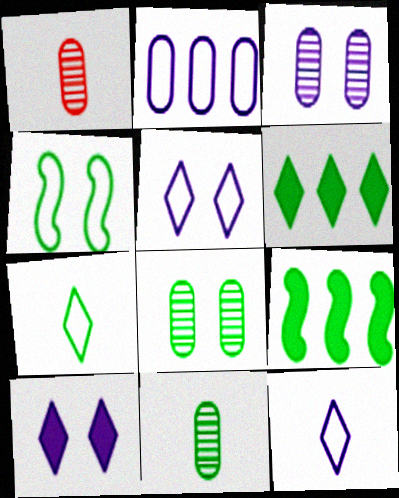[[1, 5, 9], 
[4, 6, 11], 
[7, 8, 9]]